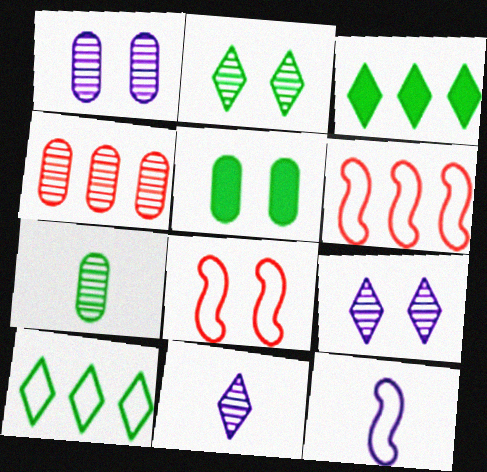[[1, 4, 7], 
[5, 6, 11], 
[5, 8, 9]]